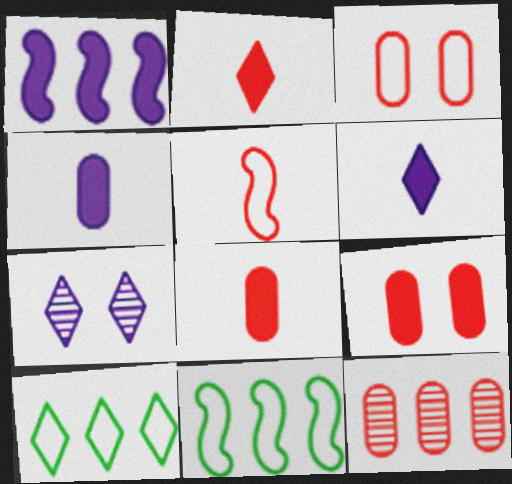[[1, 10, 12], 
[2, 7, 10], 
[3, 8, 12], 
[7, 8, 11]]